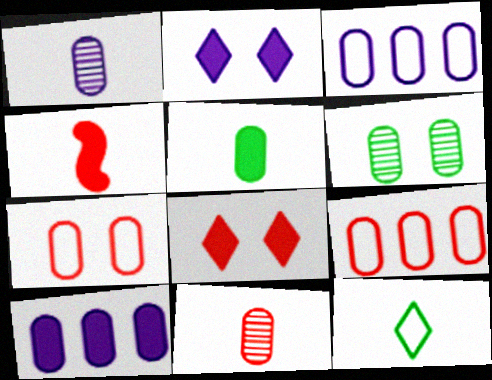[[1, 4, 12]]